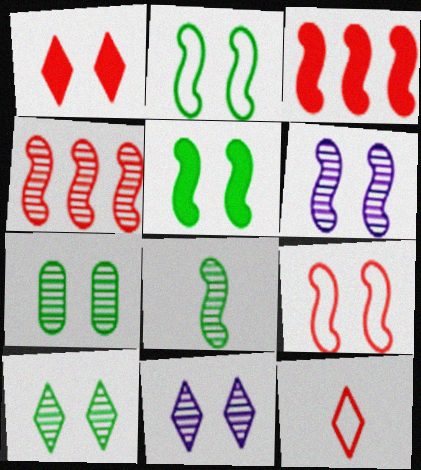[[4, 6, 8], 
[5, 6, 9]]